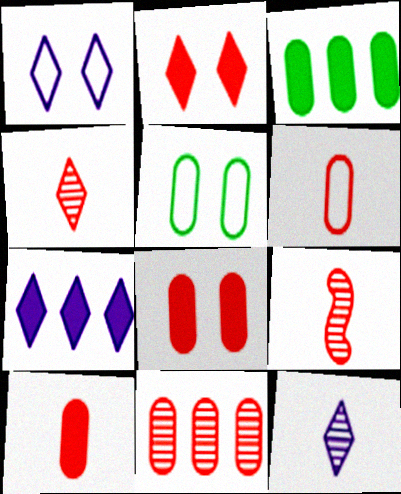[[1, 3, 9], 
[1, 7, 12], 
[5, 7, 9], 
[6, 8, 11]]